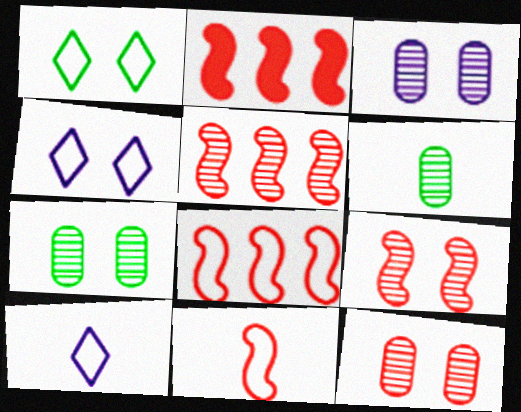[[2, 4, 6], 
[2, 5, 8], 
[2, 7, 10], 
[2, 9, 11], 
[3, 7, 12]]